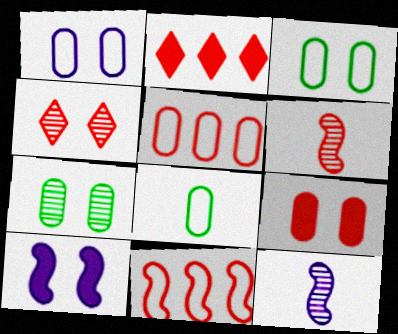[[1, 5, 8], 
[1, 7, 9], 
[2, 3, 12], 
[3, 4, 10]]